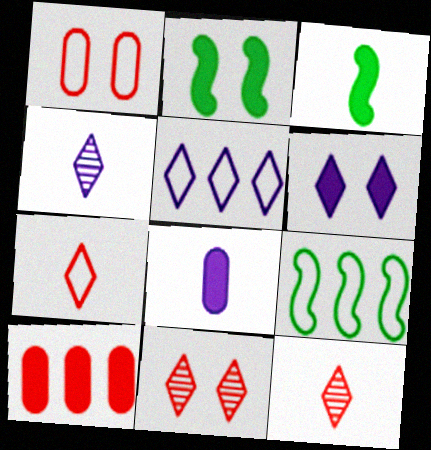[[3, 6, 10], 
[4, 5, 6], 
[8, 9, 11]]